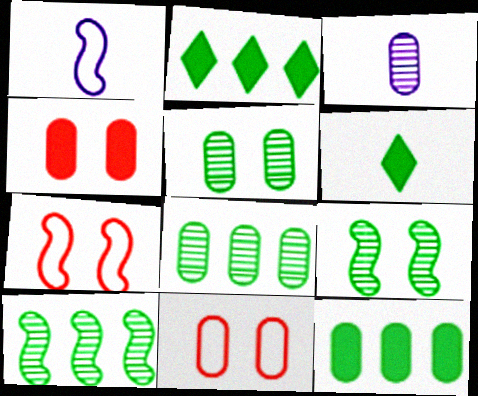[[2, 3, 7], 
[3, 11, 12]]